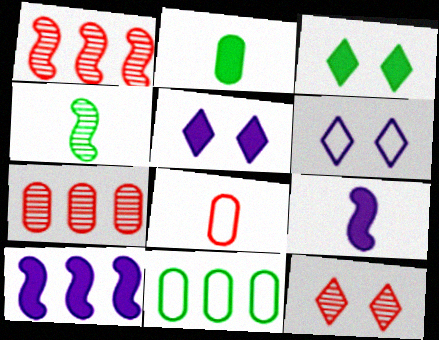[[1, 2, 6], 
[3, 4, 11], 
[3, 6, 12], 
[9, 11, 12]]